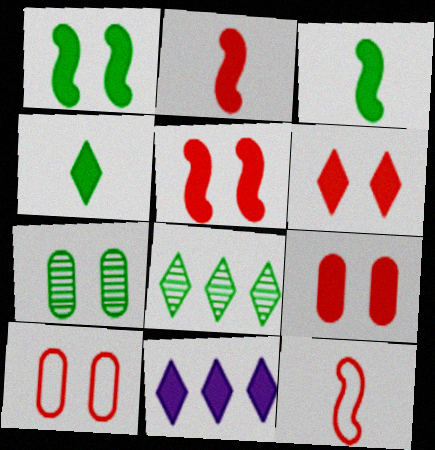[[3, 9, 11], 
[4, 6, 11], 
[5, 6, 9], 
[7, 11, 12]]